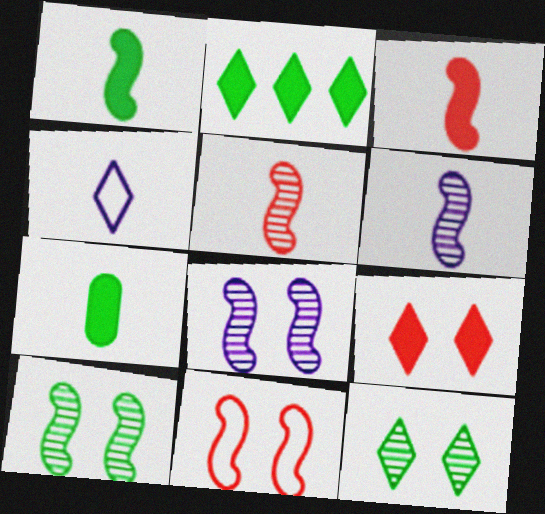[[4, 5, 7]]